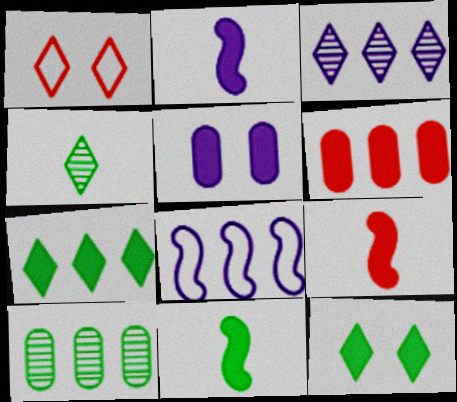[[1, 2, 10], 
[2, 6, 12], 
[2, 9, 11], 
[5, 7, 9]]